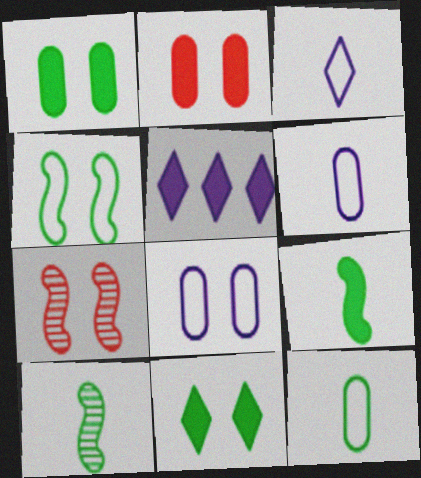[[2, 5, 9], 
[5, 7, 12], 
[7, 8, 11]]